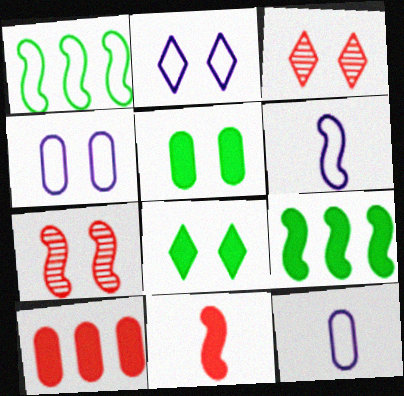[[2, 3, 8], 
[2, 5, 7], 
[3, 9, 12], 
[4, 7, 8], 
[6, 7, 9]]